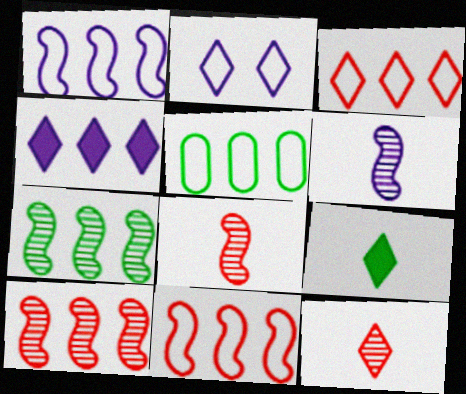[[1, 3, 5], 
[4, 5, 10]]